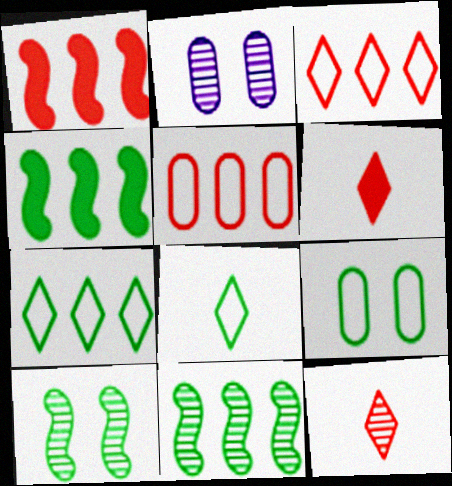[[1, 2, 8], 
[2, 11, 12]]